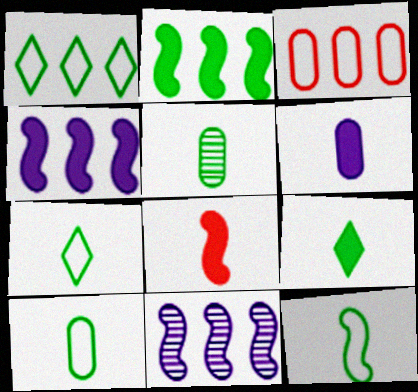[[5, 9, 12], 
[6, 8, 9], 
[7, 10, 12]]